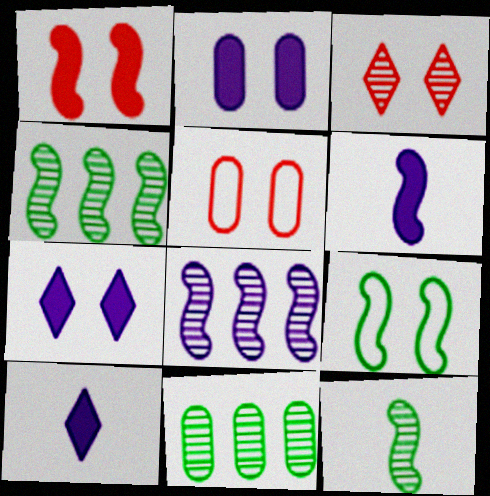[[1, 3, 5], 
[2, 3, 9], 
[4, 5, 10]]